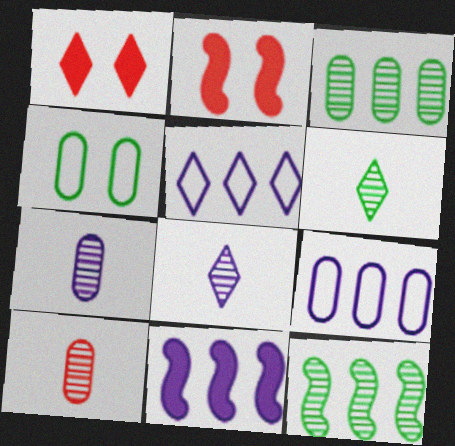[[1, 5, 6], 
[2, 6, 9]]